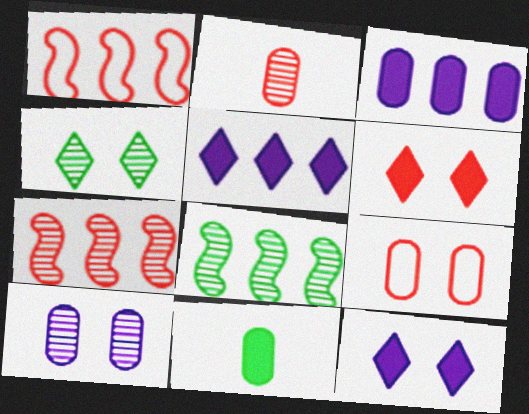[[1, 2, 6]]